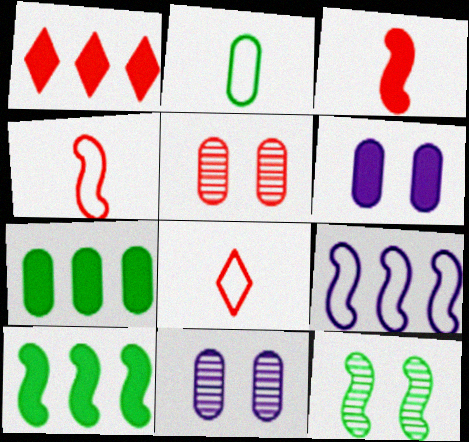[[1, 4, 5], 
[3, 9, 12], 
[8, 10, 11]]